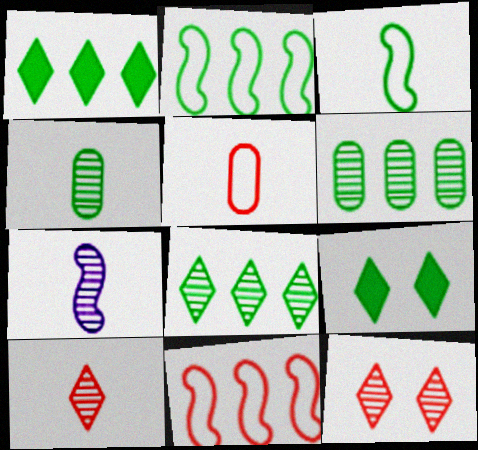[[1, 2, 6], 
[2, 4, 9], 
[3, 6, 9], 
[4, 7, 10], 
[6, 7, 12]]